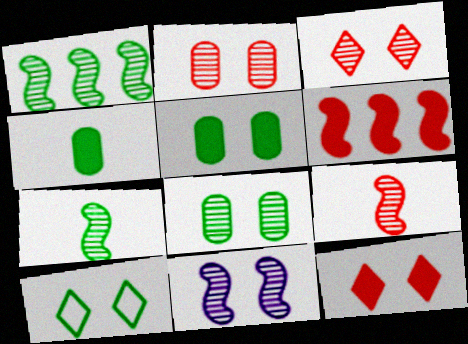[[1, 4, 10], 
[1, 9, 11], 
[3, 8, 11]]